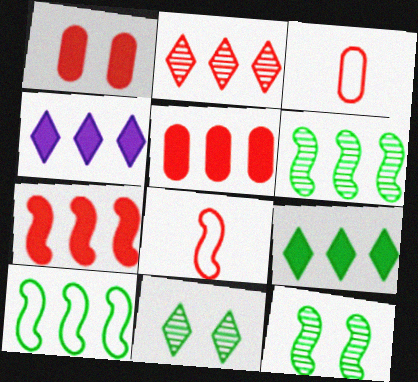[[1, 2, 8], 
[3, 4, 12]]